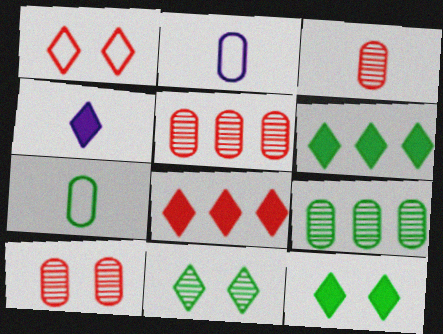[[3, 5, 10], 
[4, 8, 12]]